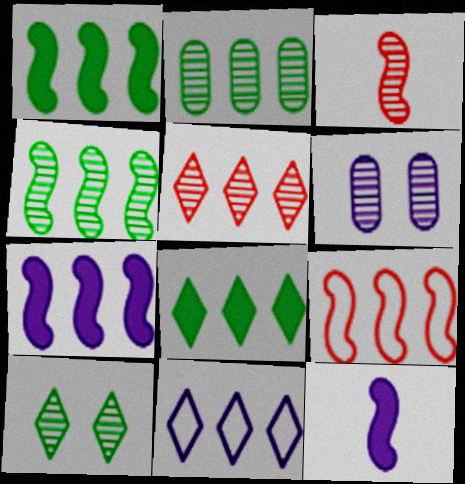[[4, 7, 9], 
[5, 8, 11], 
[6, 11, 12]]